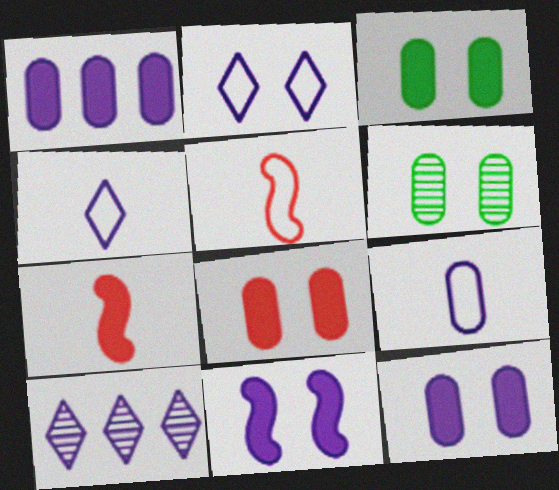[[3, 5, 10], 
[3, 8, 12], 
[9, 10, 11]]